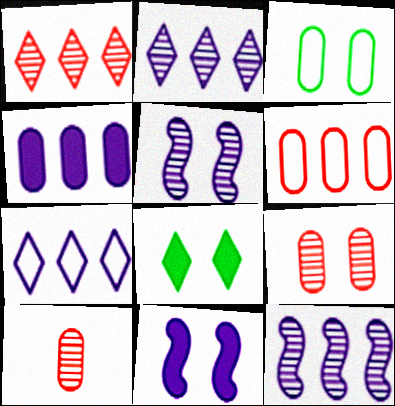[[3, 4, 10], 
[4, 7, 12]]